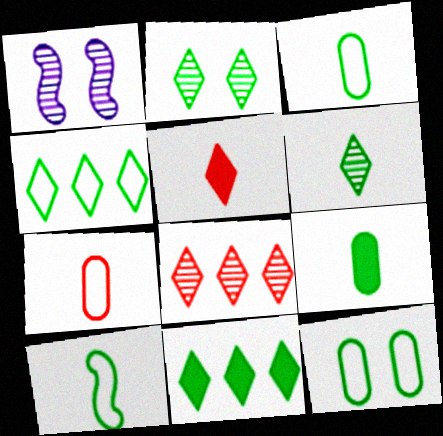[[1, 7, 11], 
[4, 10, 12], 
[6, 9, 10]]